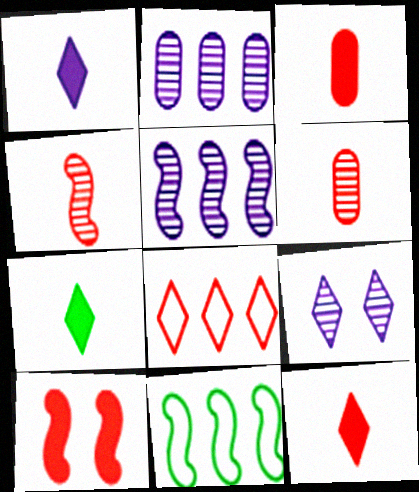[[1, 7, 12], 
[3, 9, 11], 
[6, 8, 10], 
[7, 8, 9]]